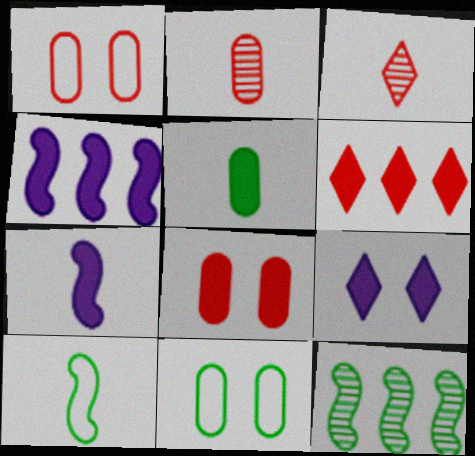[[3, 4, 11]]